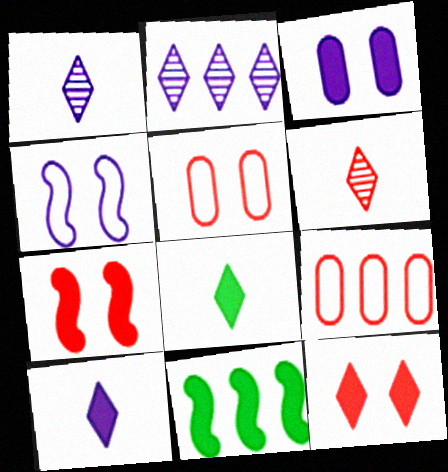[[1, 5, 11], 
[2, 9, 11], 
[6, 7, 9]]